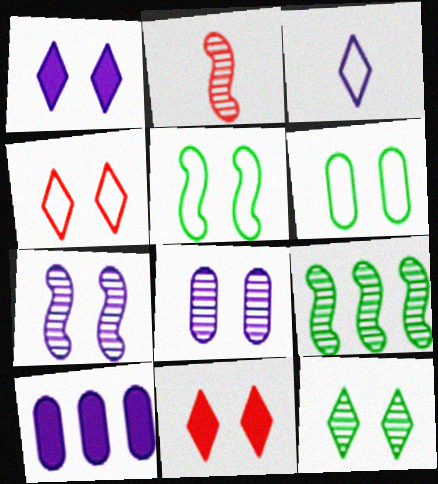[[1, 4, 12], 
[2, 7, 9], 
[3, 7, 10], 
[5, 8, 11], 
[6, 7, 11]]